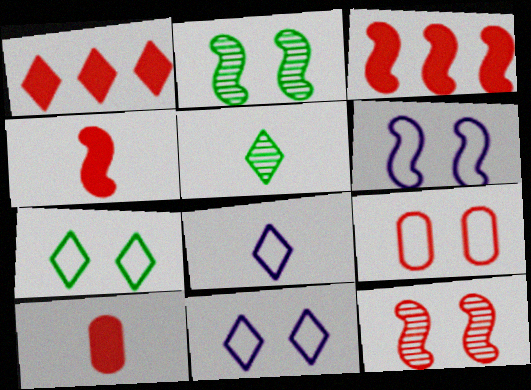[[1, 5, 11], 
[6, 7, 9]]